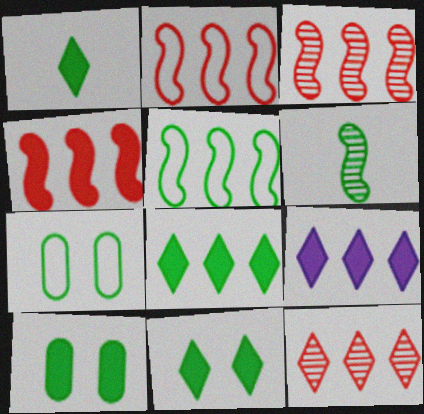[[1, 8, 11], 
[2, 3, 4], 
[6, 7, 8]]